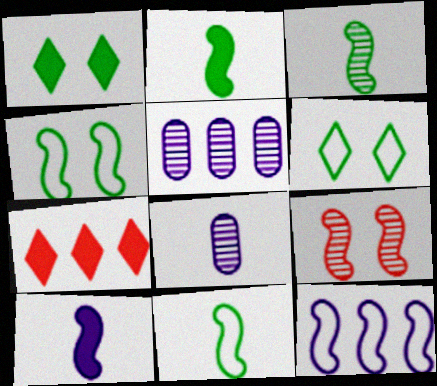[[2, 3, 11], 
[2, 9, 12], 
[4, 7, 8]]